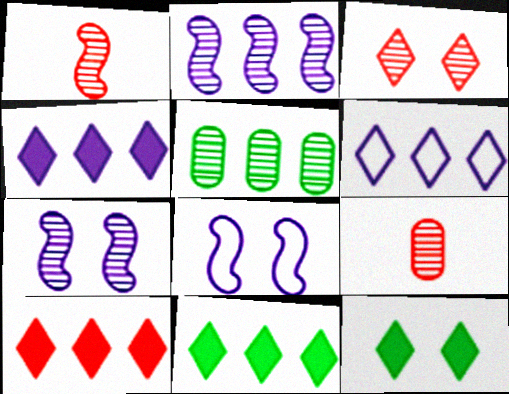[[4, 10, 11], 
[8, 9, 11]]